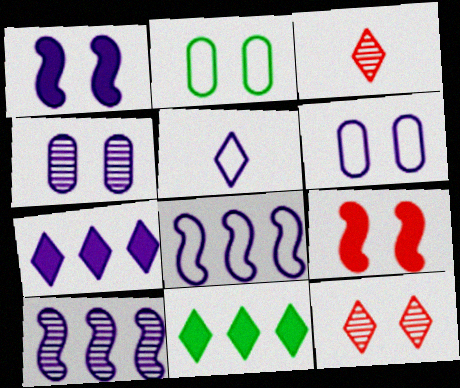[[1, 2, 12], 
[5, 6, 8], 
[5, 11, 12]]